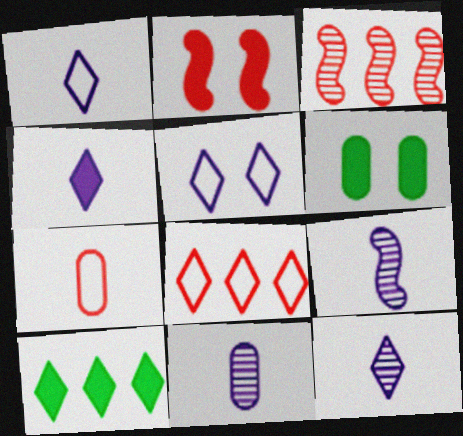[[1, 3, 6], 
[1, 4, 12], 
[6, 8, 9], 
[9, 11, 12]]